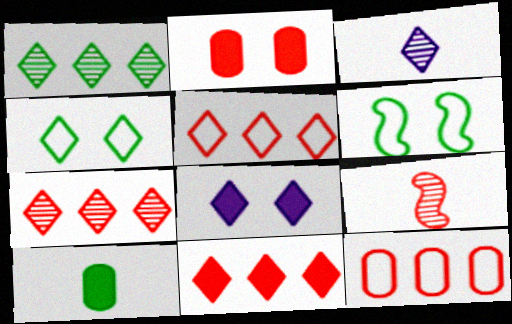[[1, 6, 10], 
[2, 5, 9], 
[3, 4, 11], 
[5, 7, 11]]